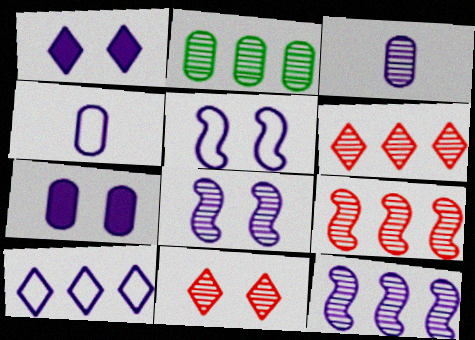[[1, 4, 12], 
[2, 6, 12], 
[4, 5, 10]]